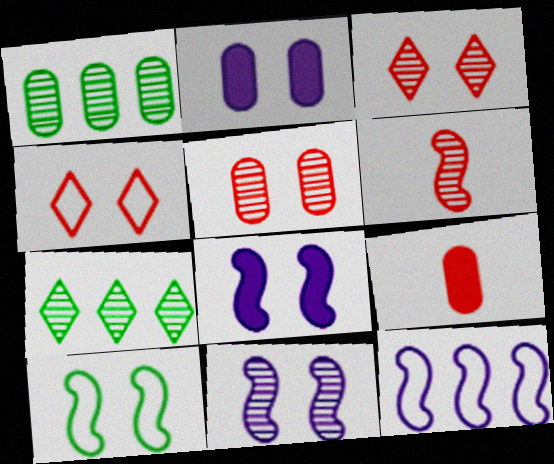[[2, 3, 10]]